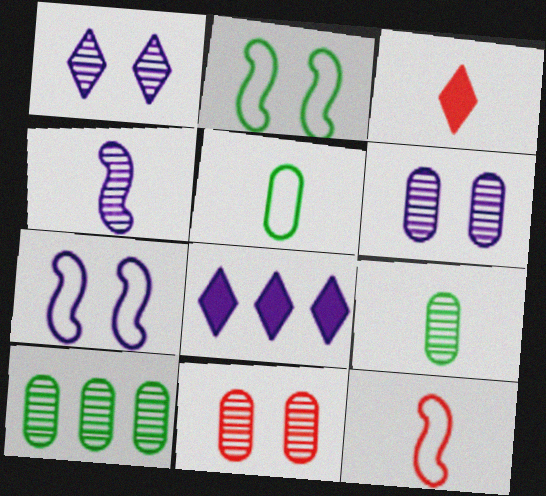[[3, 4, 5], 
[3, 7, 10]]